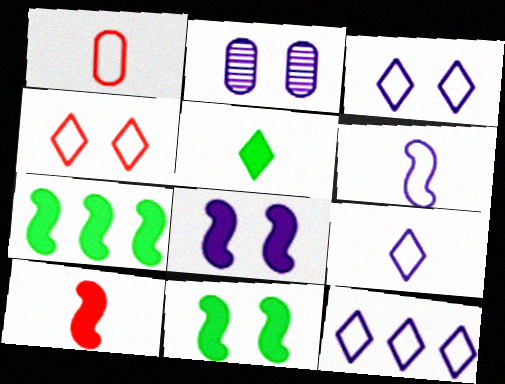[[2, 3, 8], 
[2, 4, 11], 
[3, 9, 12], 
[7, 8, 10]]